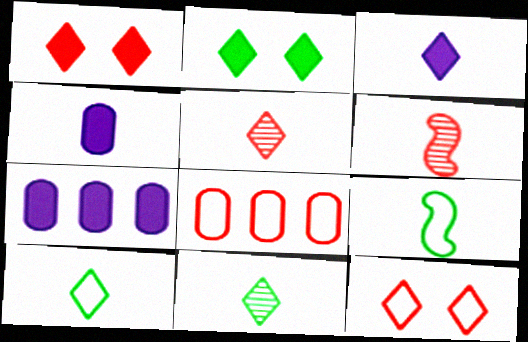[[1, 6, 8], 
[3, 5, 10], 
[4, 5, 9], 
[4, 6, 10]]